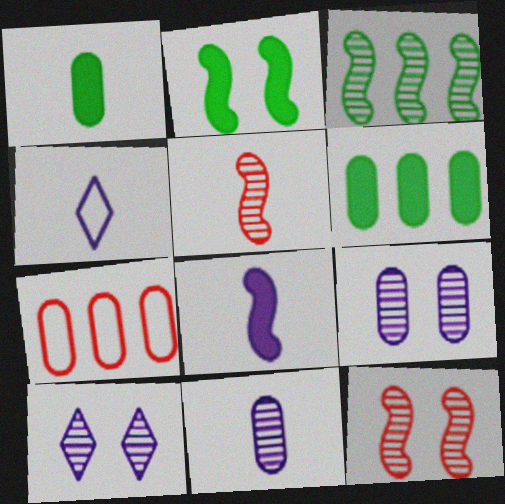[[1, 4, 5], 
[1, 7, 9], 
[4, 6, 12], 
[4, 8, 11]]